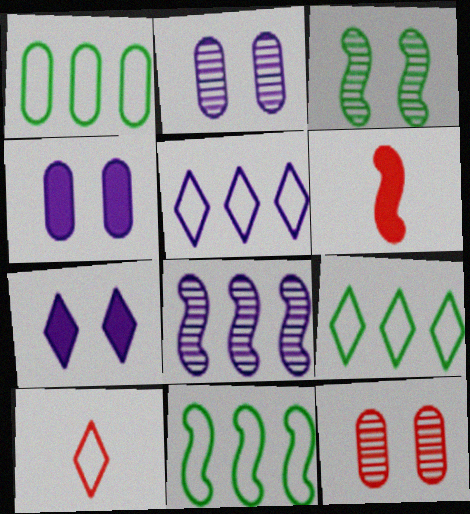[[1, 9, 11], 
[2, 6, 9]]